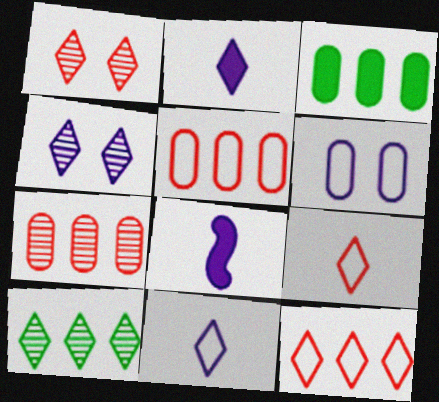[]